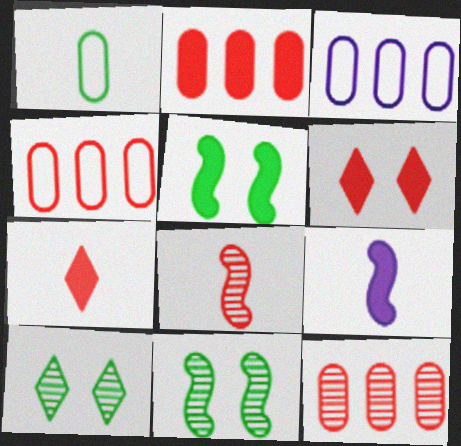[[2, 4, 12], 
[3, 7, 11], 
[4, 6, 8], 
[4, 9, 10]]